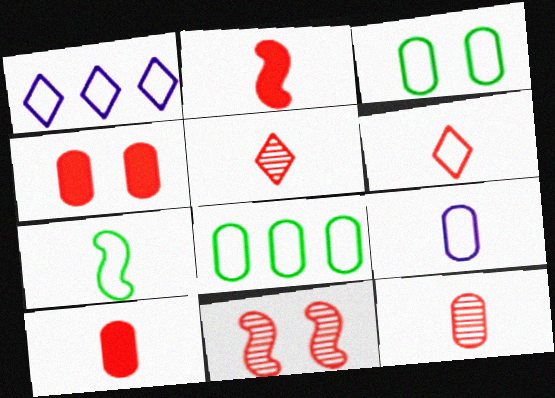[[2, 6, 12], 
[6, 7, 9]]